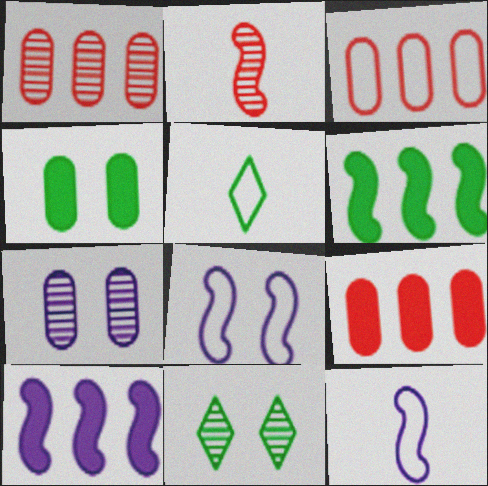[[1, 3, 9], 
[2, 6, 8], 
[3, 5, 8], 
[9, 11, 12]]